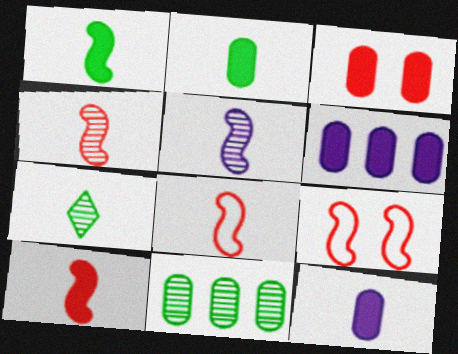[[1, 5, 8], 
[2, 3, 6], 
[4, 8, 10], 
[6, 7, 9], 
[7, 8, 12]]